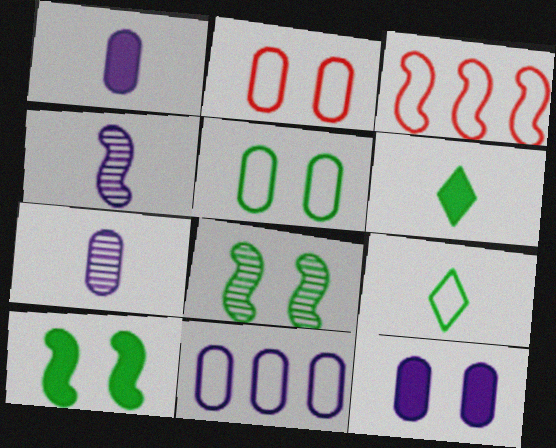[[3, 4, 10], 
[7, 11, 12]]